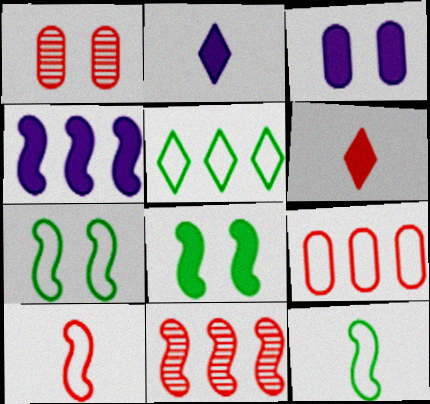[[2, 3, 4]]